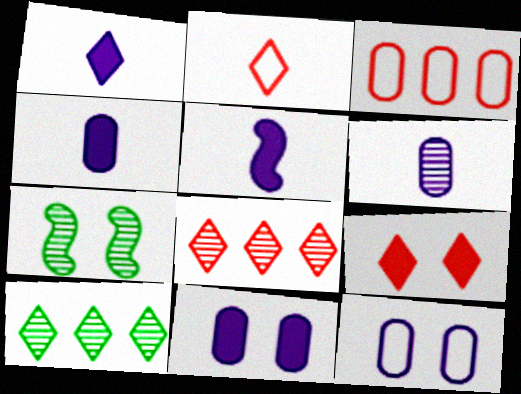[[1, 3, 7], 
[1, 4, 5], 
[2, 8, 9], 
[6, 7, 8], 
[7, 9, 12]]